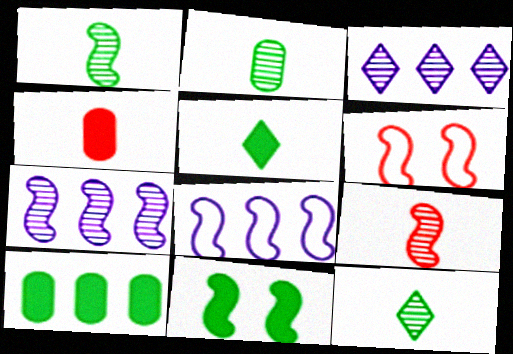[[1, 2, 12], 
[5, 10, 11], 
[8, 9, 11]]